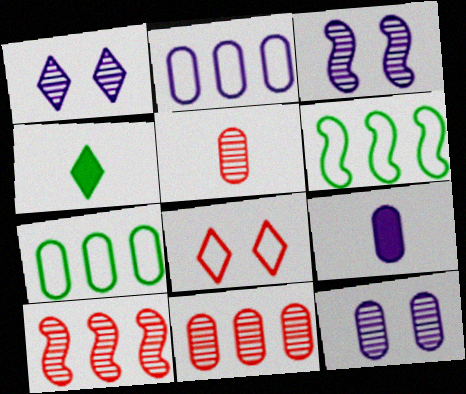[[1, 3, 12], 
[2, 9, 12]]